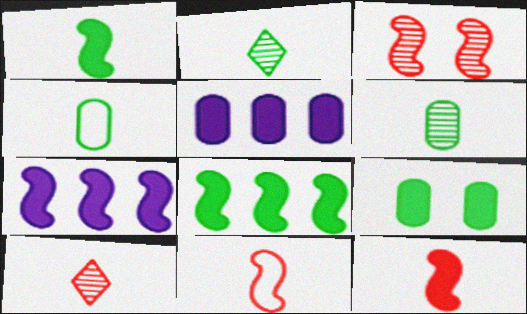[[1, 2, 4]]